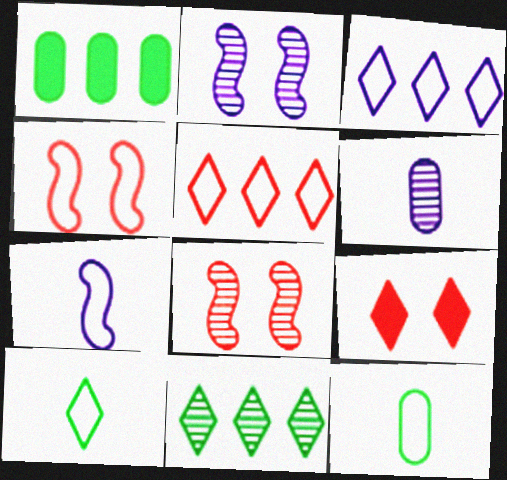[[3, 4, 12], 
[6, 8, 11]]